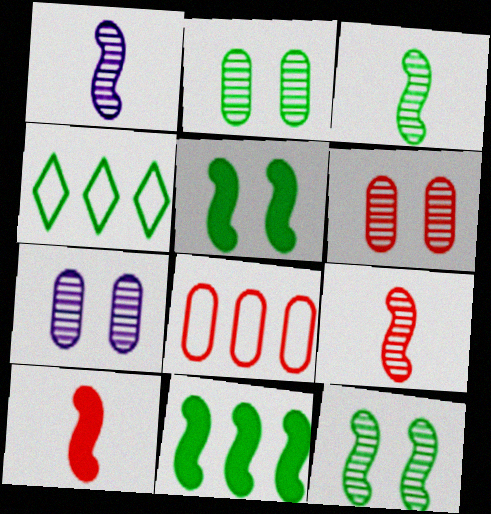[[1, 3, 9], 
[2, 6, 7], 
[4, 7, 10]]